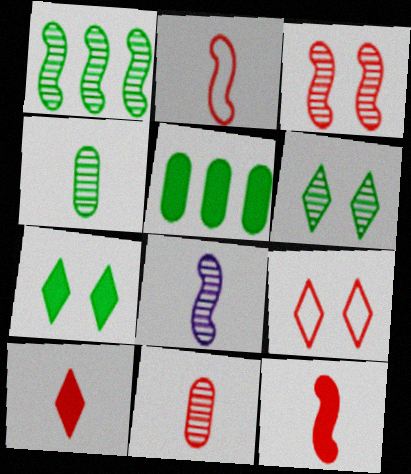[[1, 3, 8], 
[1, 4, 6], 
[2, 10, 11], 
[5, 8, 9]]